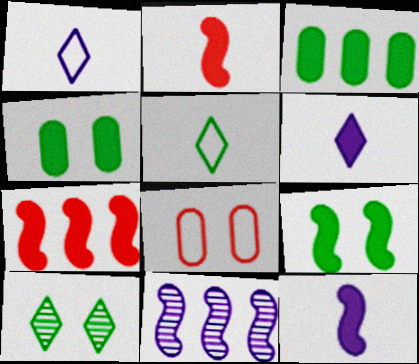[[4, 6, 7], 
[7, 9, 12]]